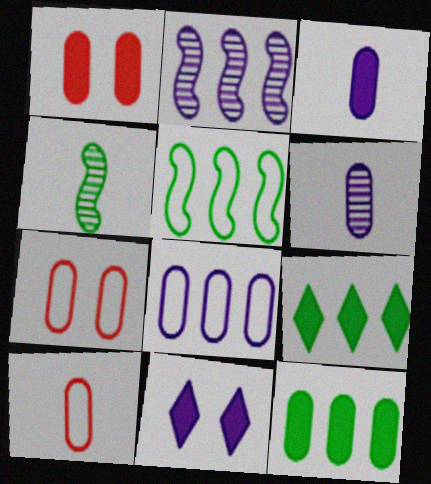[[1, 3, 12], 
[6, 7, 12]]